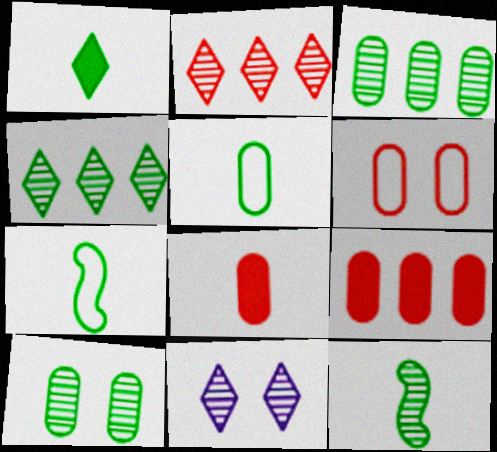[[1, 5, 12], 
[4, 10, 12], 
[7, 9, 11]]